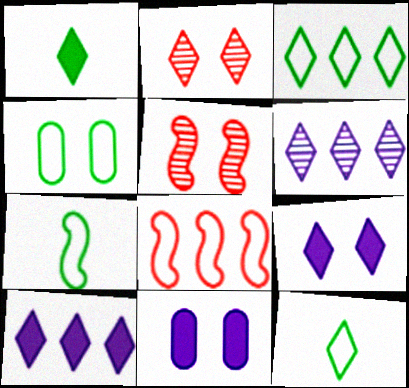[[2, 10, 12], 
[3, 4, 7], 
[4, 5, 9]]